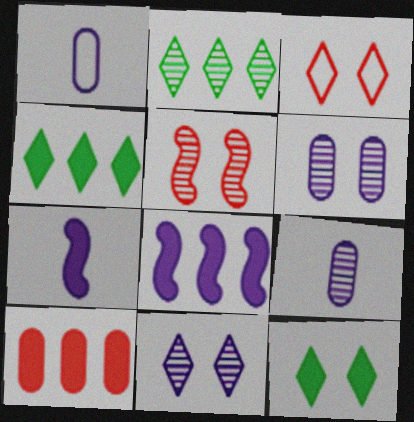[[1, 4, 5], 
[1, 8, 11], 
[2, 5, 9], 
[3, 11, 12], 
[4, 8, 10], 
[7, 10, 12]]